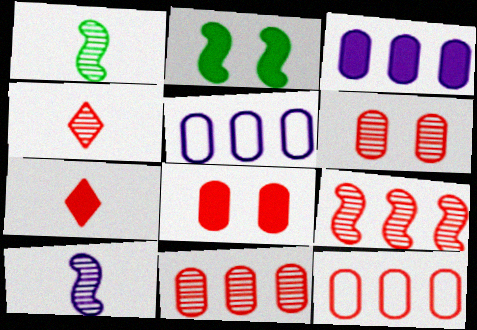[[2, 3, 7], 
[2, 4, 5], 
[4, 6, 9]]